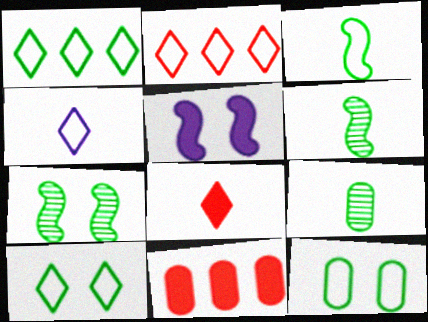[[1, 3, 12], 
[2, 4, 10], 
[2, 5, 9], 
[4, 7, 11]]